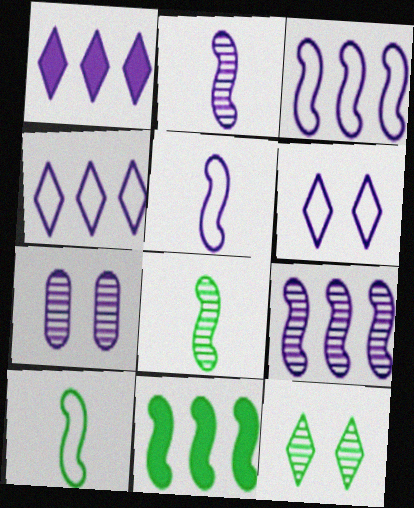[[1, 5, 7]]